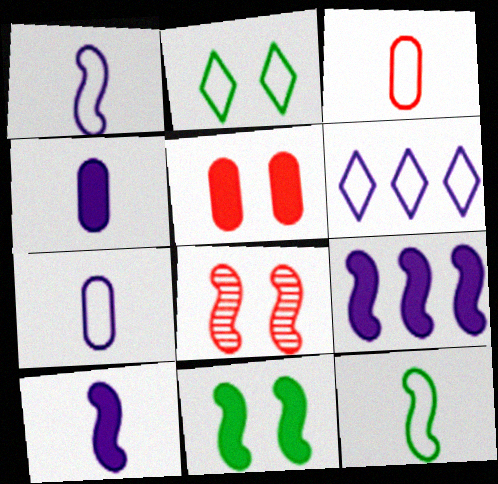[[8, 9, 12]]